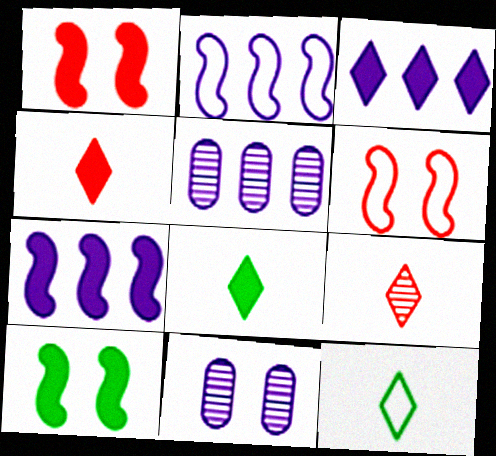[[1, 5, 12], 
[2, 3, 5], 
[5, 6, 8]]